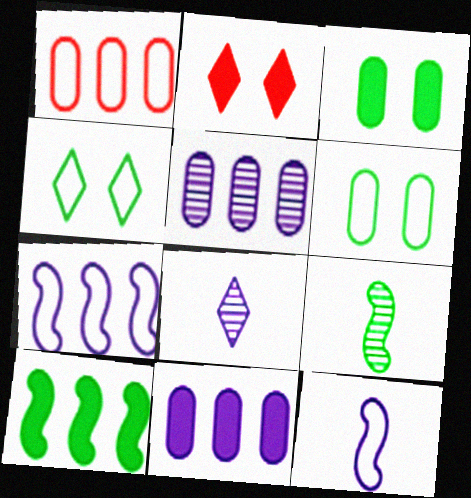[[1, 4, 12]]